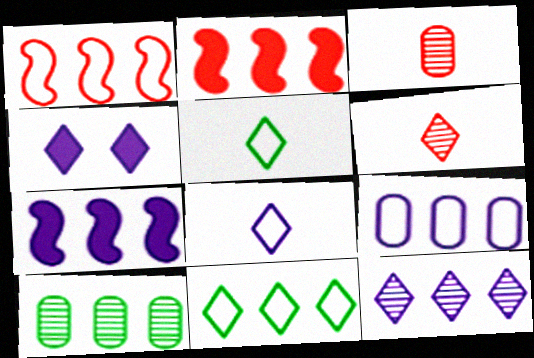[[1, 9, 11], 
[4, 6, 11], 
[4, 8, 12], 
[7, 9, 12]]